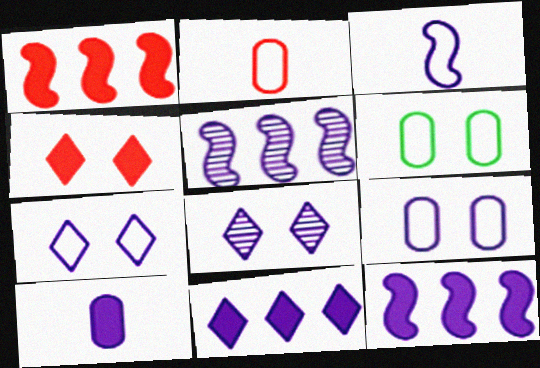[[5, 7, 10]]